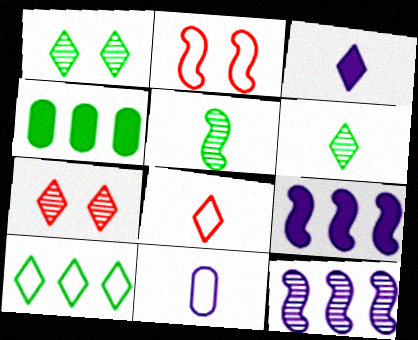[[2, 5, 9], 
[2, 10, 11], 
[3, 6, 8], 
[3, 7, 10]]